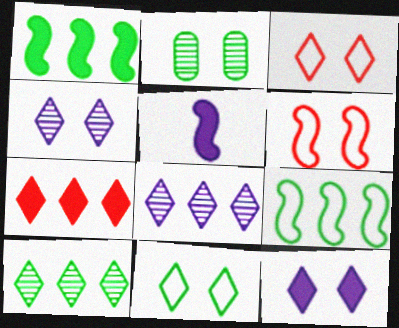[[2, 6, 12]]